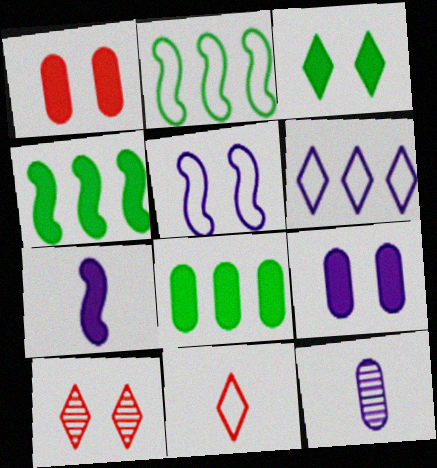[]